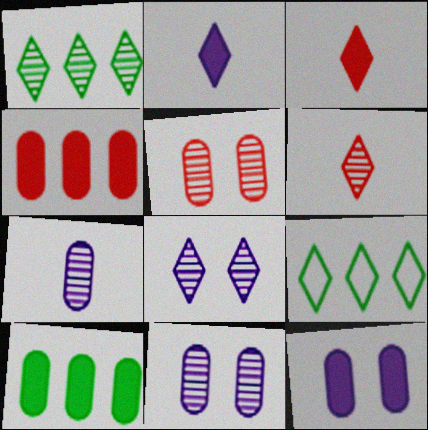[[1, 6, 8], 
[3, 8, 9]]